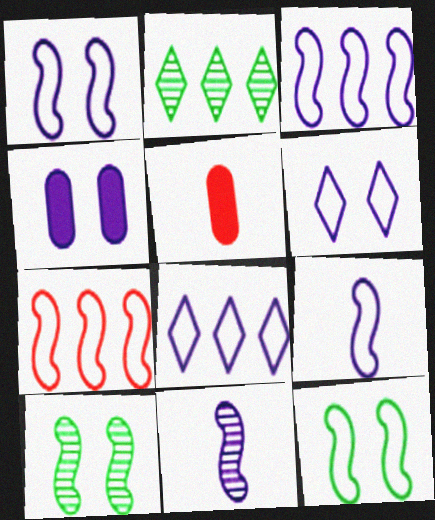[[1, 2, 5], 
[1, 3, 9], 
[4, 8, 11], 
[5, 8, 10], 
[7, 9, 12]]